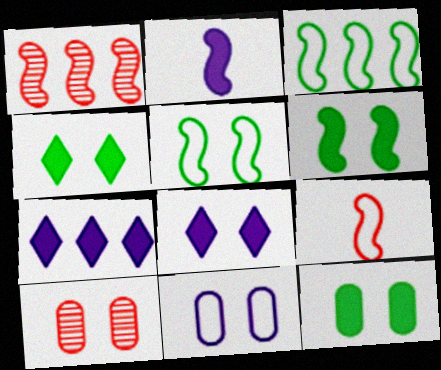[[1, 2, 5], 
[4, 6, 12], 
[5, 8, 10], 
[10, 11, 12]]